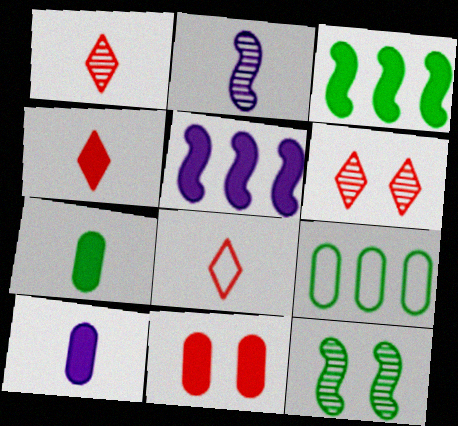[[1, 4, 8], 
[2, 7, 8]]